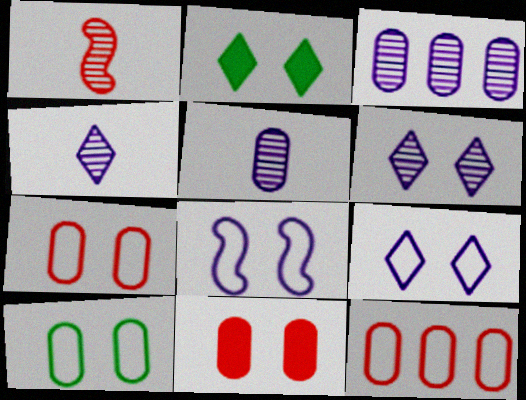[]